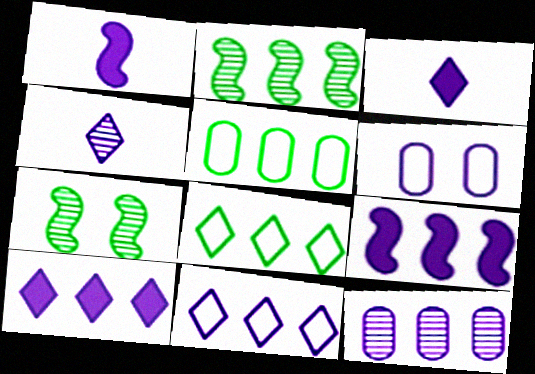[[4, 6, 9], 
[9, 11, 12]]